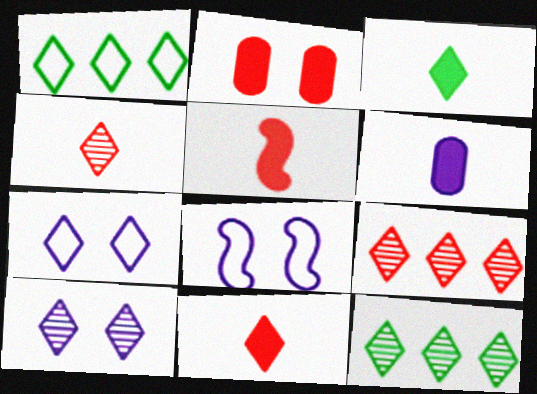[[1, 10, 11], 
[3, 5, 6], 
[3, 7, 9], 
[4, 10, 12], 
[7, 11, 12]]